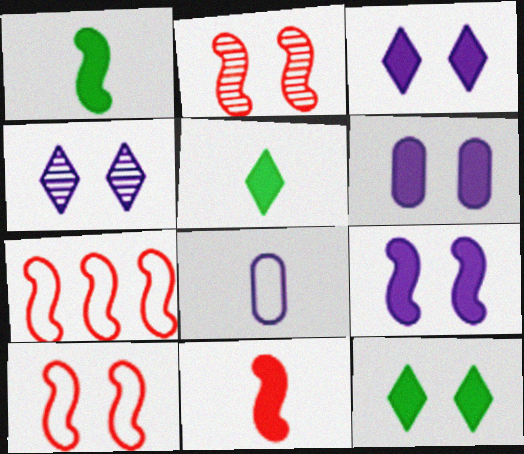[[2, 7, 11], 
[3, 6, 9]]